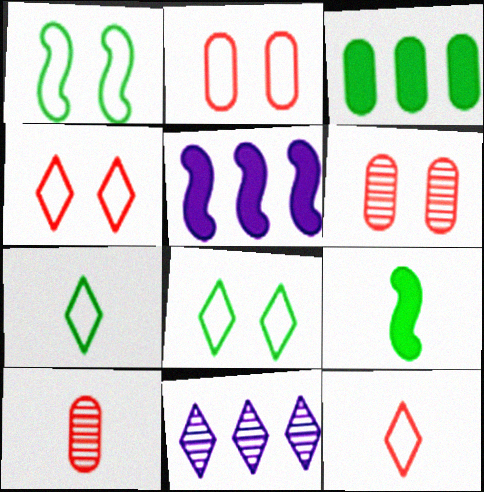[[2, 9, 11], 
[5, 6, 7], 
[5, 8, 10]]